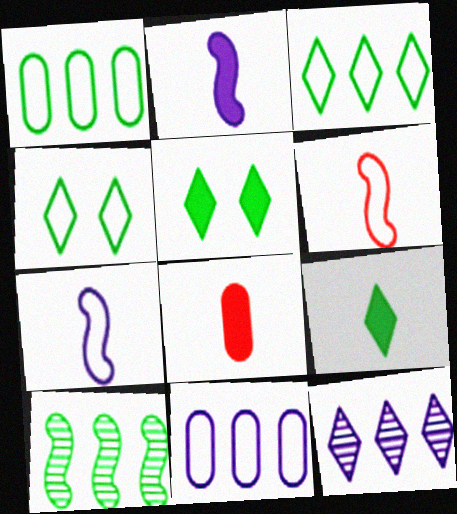[[2, 8, 9], 
[4, 6, 11]]